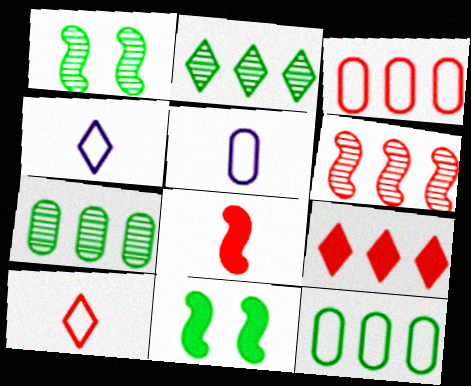[[1, 5, 9], 
[3, 6, 9]]